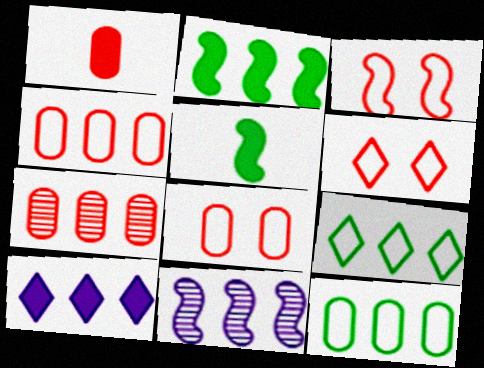[[1, 7, 8], 
[3, 5, 11], 
[3, 6, 8]]